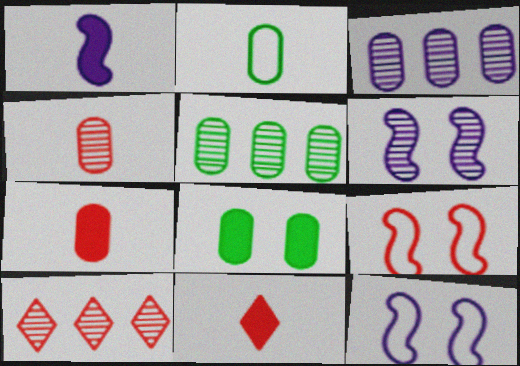[[2, 5, 8], 
[5, 11, 12], 
[7, 9, 10]]